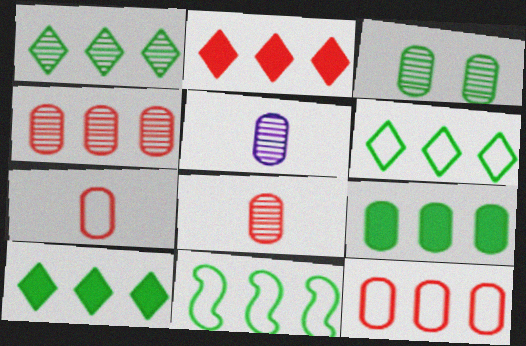[[1, 6, 10], 
[1, 9, 11], 
[3, 4, 5]]